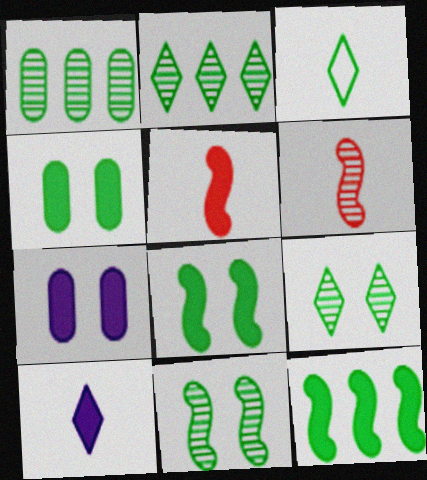[[1, 3, 8]]